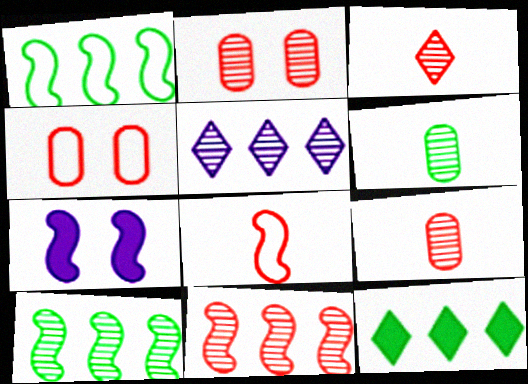[[2, 3, 11], 
[7, 8, 10]]